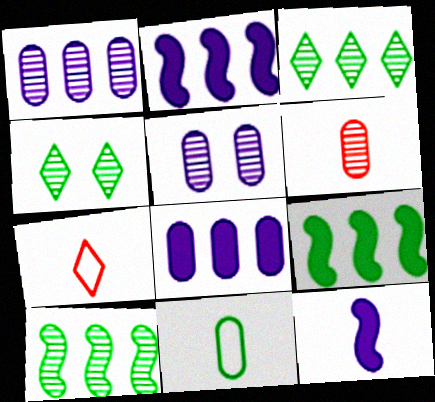[[4, 9, 11], 
[5, 7, 9]]